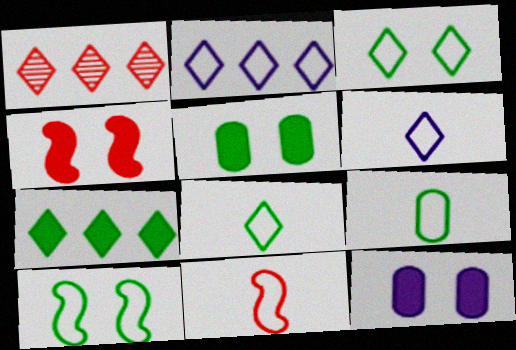[[1, 2, 7], 
[6, 9, 11]]